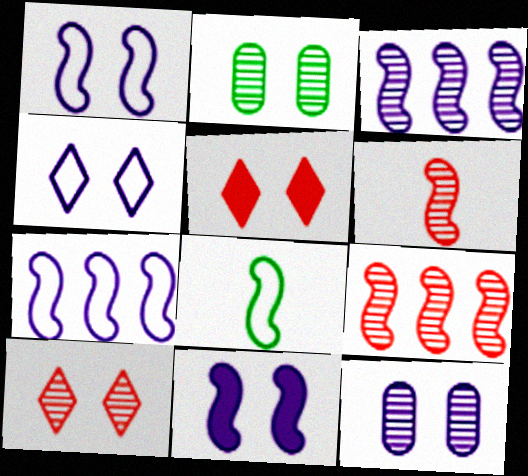[[1, 2, 5], 
[4, 11, 12], 
[8, 9, 11]]